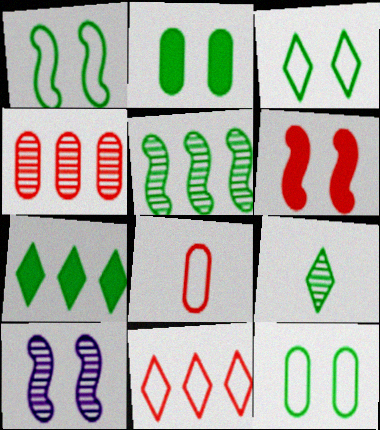[[1, 3, 12], 
[1, 6, 10], 
[3, 7, 9], 
[4, 9, 10], 
[7, 8, 10]]